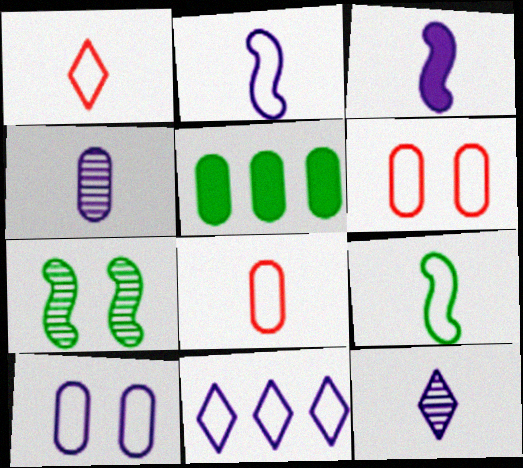[[2, 10, 11], 
[4, 5, 6], 
[6, 9, 11]]